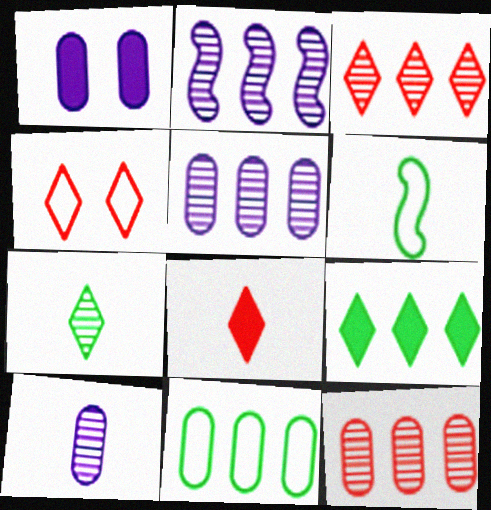[[1, 3, 6], 
[3, 4, 8], 
[6, 8, 10]]